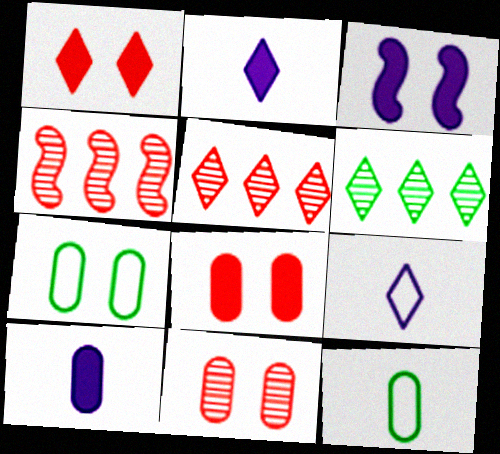[[1, 6, 9], 
[2, 4, 7], 
[3, 5, 12]]